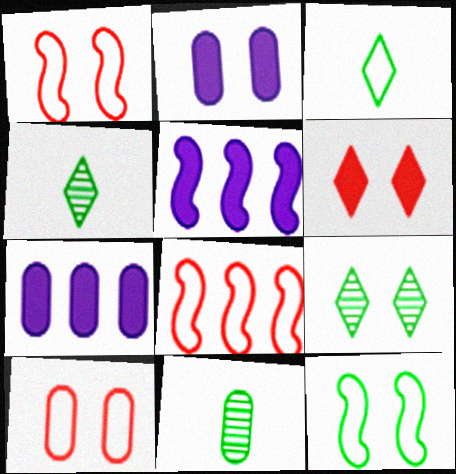[[1, 2, 9], 
[1, 4, 7], 
[2, 4, 8], 
[4, 5, 10], 
[7, 10, 11]]